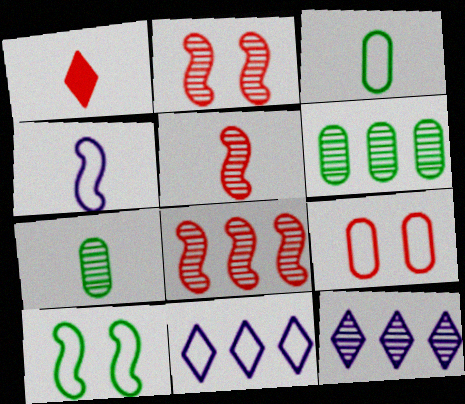[[1, 4, 7], 
[1, 8, 9], 
[2, 5, 8], 
[2, 7, 12], 
[6, 8, 12]]